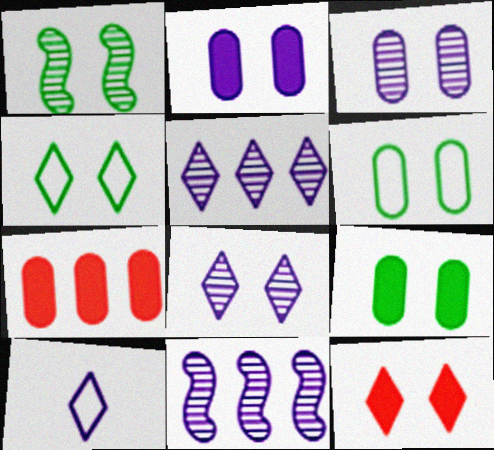[[1, 4, 9], 
[1, 7, 10], 
[2, 10, 11], 
[4, 8, 12]]